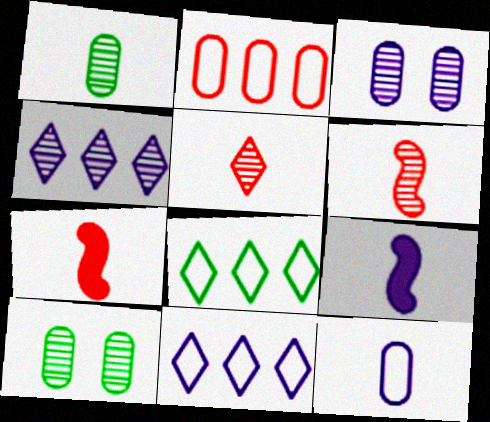[[3, 7, 8], 
[3, 9, 11], 
[4, 6, 10], 
[7, 10, 11]]